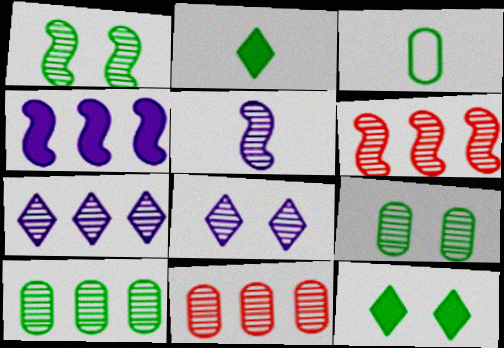[[1, 5, 6], 
[6, 7, 10]]